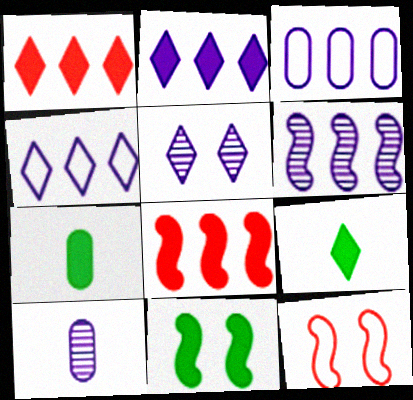[[2, 3, 6], 
[5, 6, 10]]